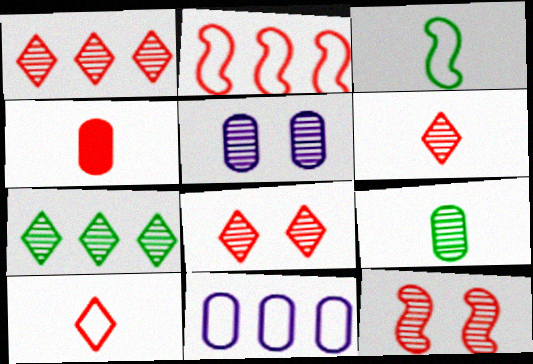[[1, 6, 8], 
[2, 4, 8]]